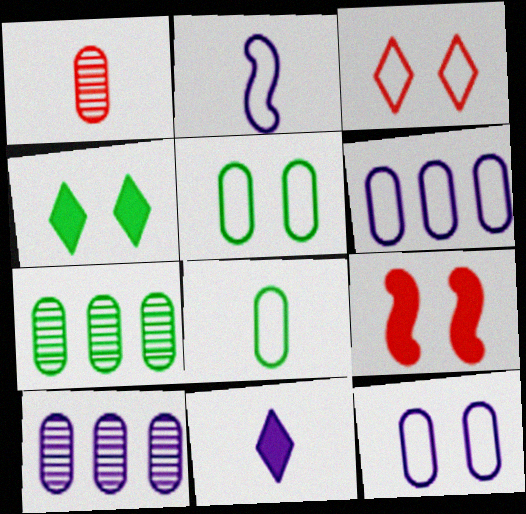[]